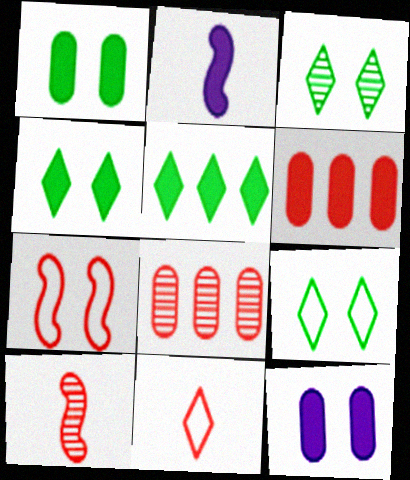[[2, 4, 6], 
[2, 8, 9], 
[3, 4, 9], 
[3, 7, 12]]